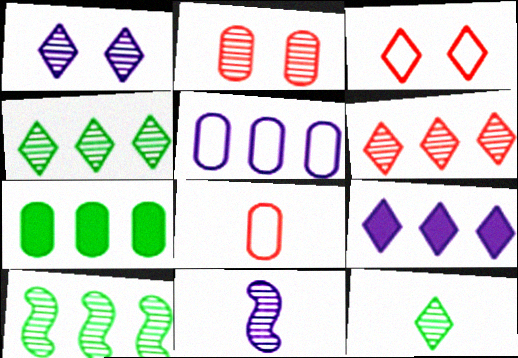[[1, 6, 12], 
[2, 4, 11], 
[3, 7, 11], 
[3, 9, 12]]